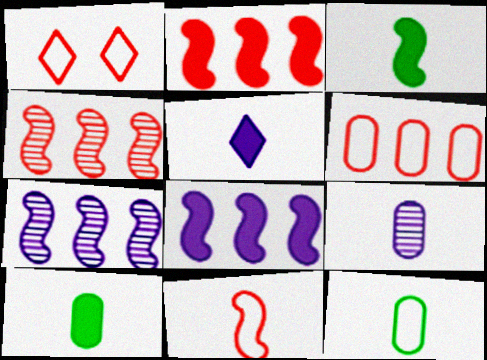[[1, 6, 11], 
[1, 7, 10]]